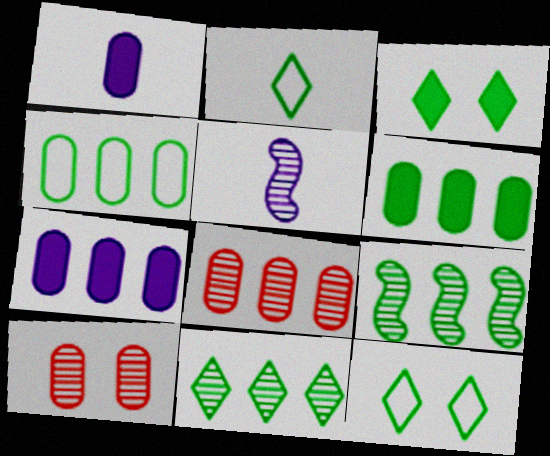[[1, 4, 10], 
[2, 3, 11], 
[4, 7, 8], 
[5, 10, 11]]